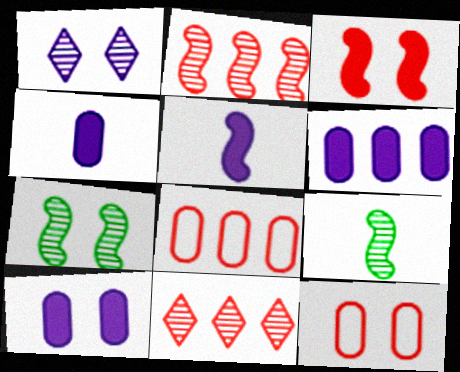[[4, 6, 10]]